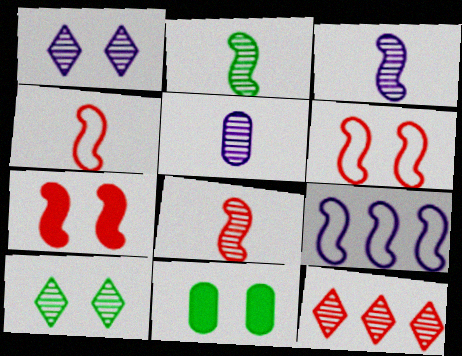[[1, 6, 11], 
[2, 3, 8], 
[2, 7, 9]]